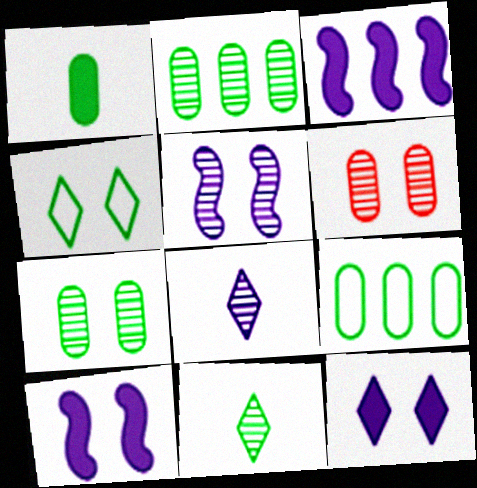[[1, 7, 9], 
[4, 6, 10]]